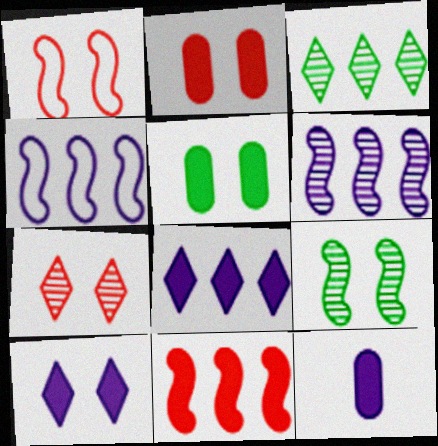[[1, 2, 7], 
[1, 3, 12]]